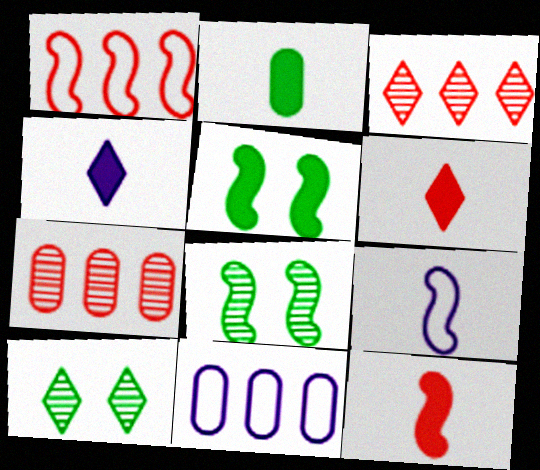[[2, 4, 12], 
[6, 8, 11], 
[10, 11, 12]]